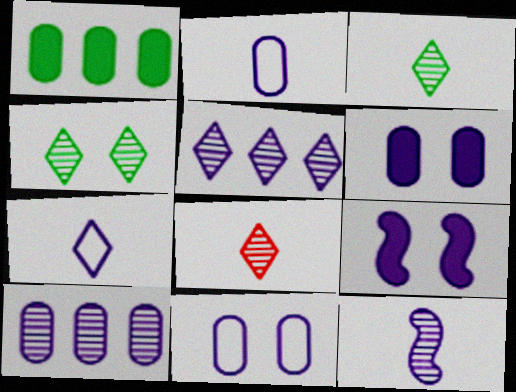[[2, 5, 9], 
[2, 6, 10], 
[4, 5, 8], 
[7, 9, 10]]